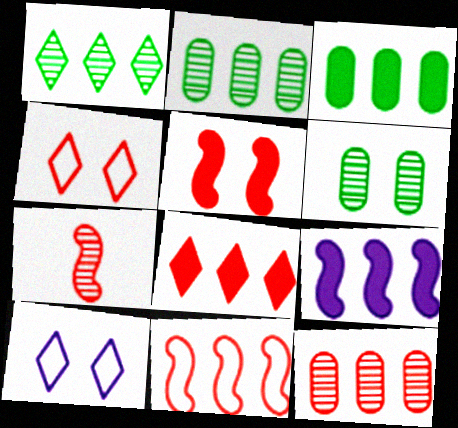[[3, 7, 10], 
[3, 8, 9], 
[5, 6, 10], 
[5, 7, 11], 
[8, 11, 12]]